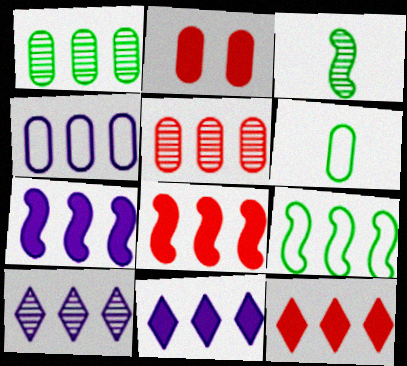[[4, 7, 10], 
[5, 9, 11]]